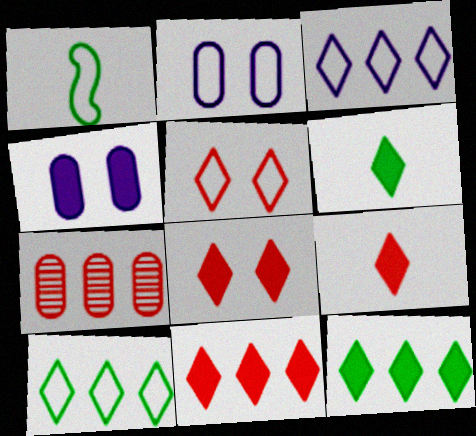[[8, 9, 11]]